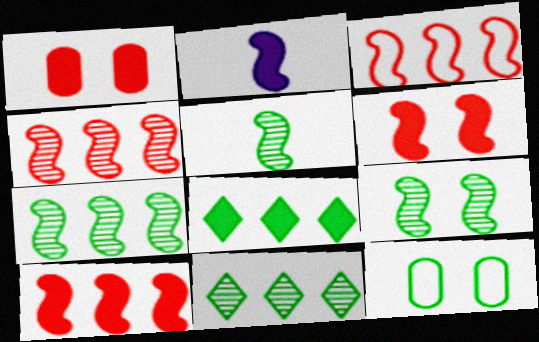[[1, 2, 8], 
[2, 3, 9], 
[3, 4, 10], 
[5, 7, 9], 
[5, 8, 12]]